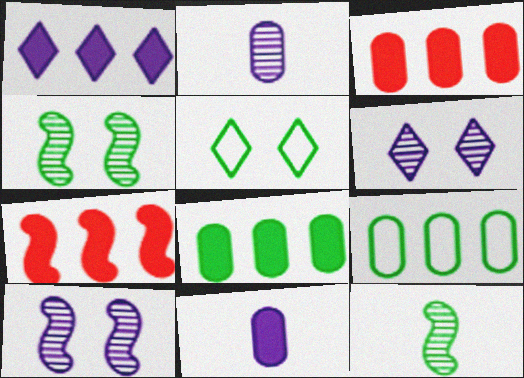[[1, 7, 8], 
[2, 5, 7], 
[5, 8, 12]]